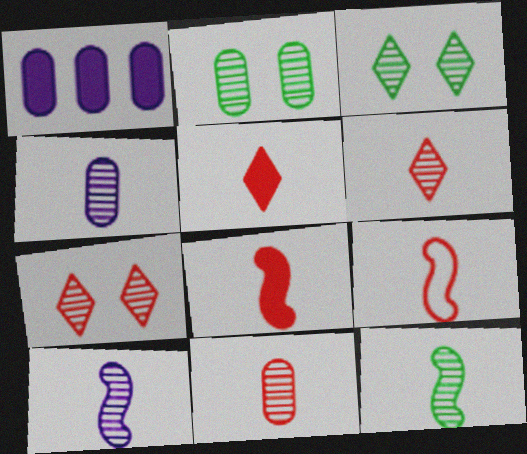[[1, 3, 9], 
[4, 6, 12], 
[5, 9, 11]]